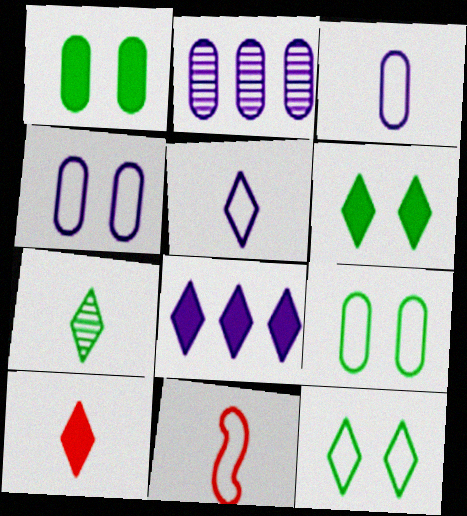[[2, 6, 11], 
[5, 7, 10], 
[6, 8, 10]]